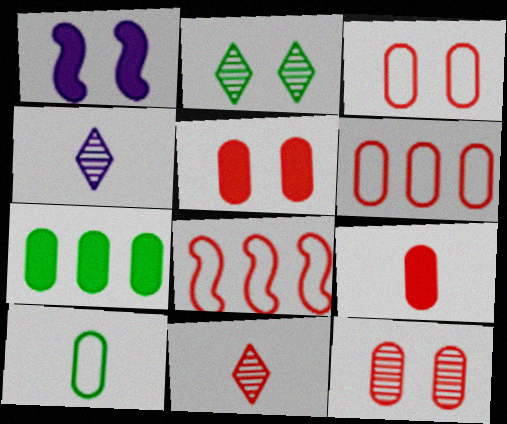[[1, 2, 3], 
[3, 5, 12], 
[5, 8, 11], 
[6, 9, 12]]